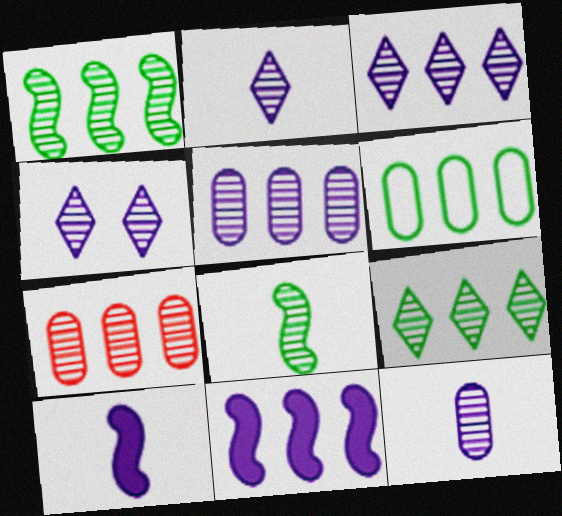[[1, 3, 7], 
[2, 3, 4], 
[4, 7, 8]]